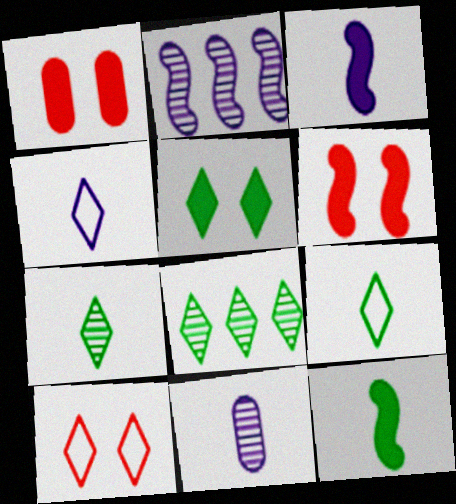[[1, 2, 9], 
[3, 4, 11], 
[5, 8, 9]]